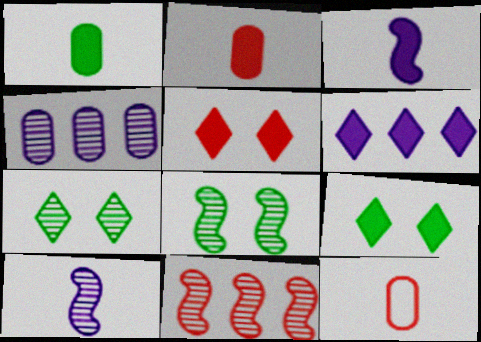[[5, 11, 12], 
[6, 8, 12], 
[8, 10, 11]]